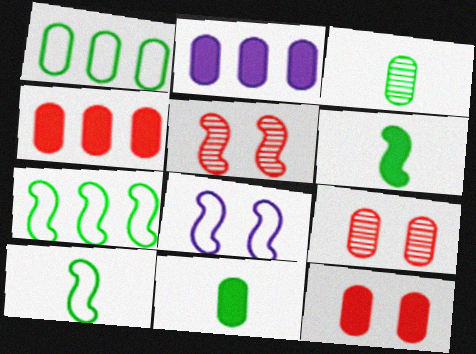[[2, 11, 12]]